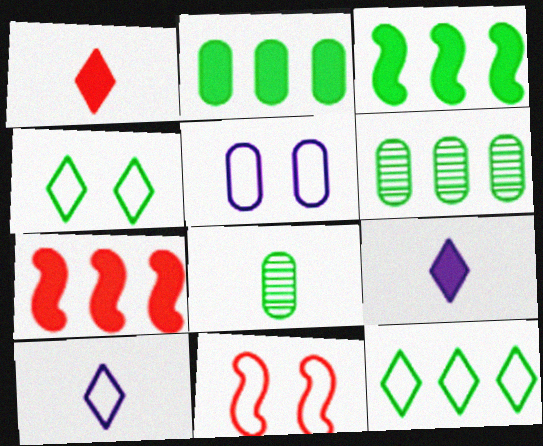[[3, 4, 8], 
[3, 6, 12], 
[4, 5, 11], 
[6, 9, 11]]